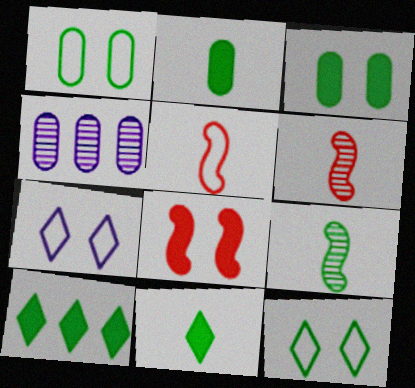[[1, 9, 10]]